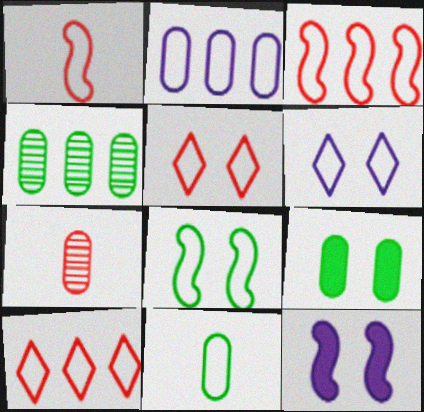[[2, 7, 9], 
[3, 6, 11], 
[4, 9, 11]]